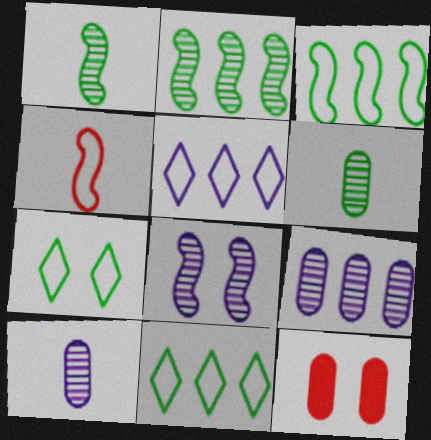[[1, 5, 12], 
[7, 8, 12]]